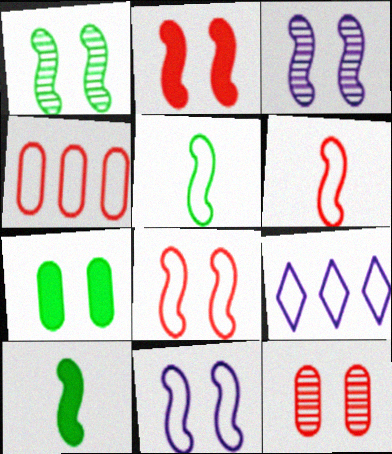[[1, 2, 11], 
[9, 10, 12]]